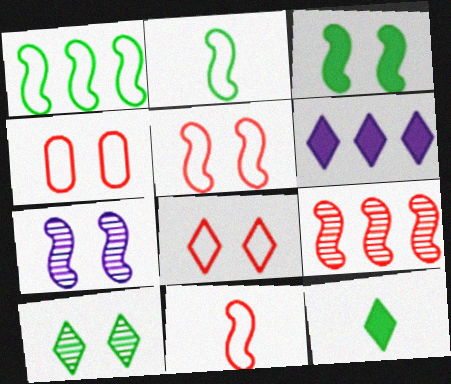[[3, 5, 7], 
[4, 5, 8]]